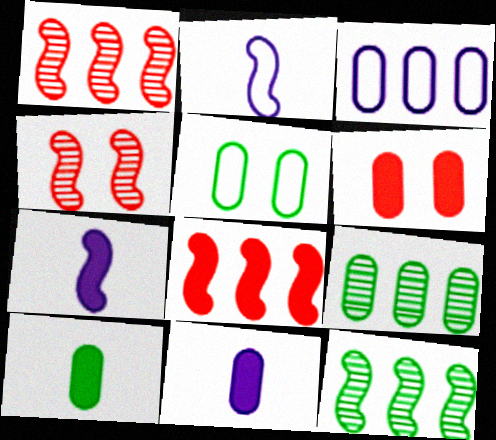[[5, 9, 10]]